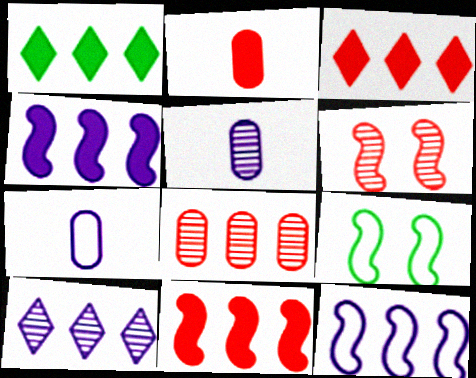[[1, 6, 7], 
[1, 8, 12], 
[2, 9, 10], 
[3, 5, 9]]